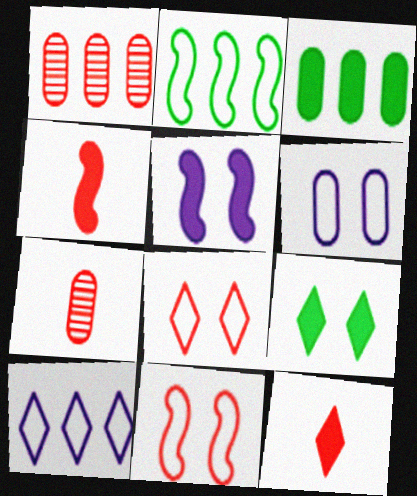[[1, 4, 8], 
[1, 11, 12], 
[3, 5, 12], 
[3, 6, 7]]